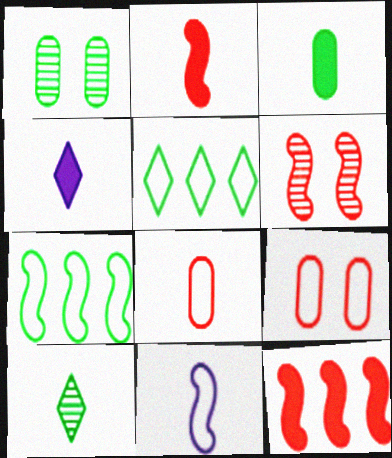[[2, 3, 4], 
[5, 9, 11]]